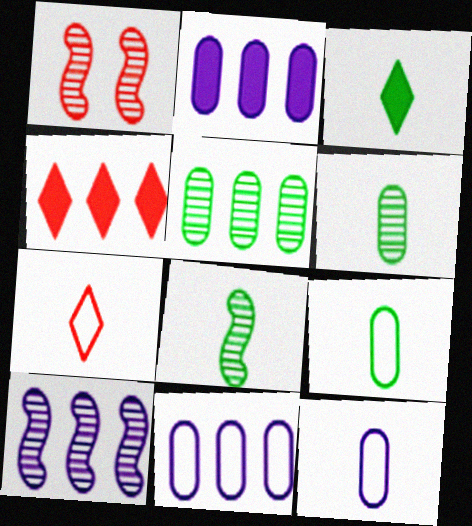[[1, 3, 11], 
[1, 8, 10], 
[3, 8, 9]]